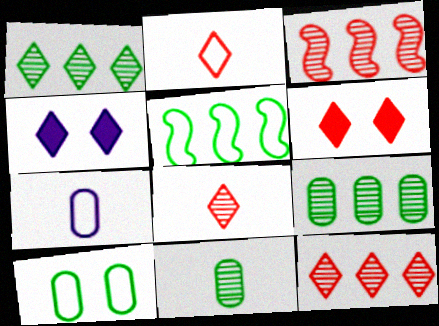[[1, 2, 4], 
[2, 6, 12]]